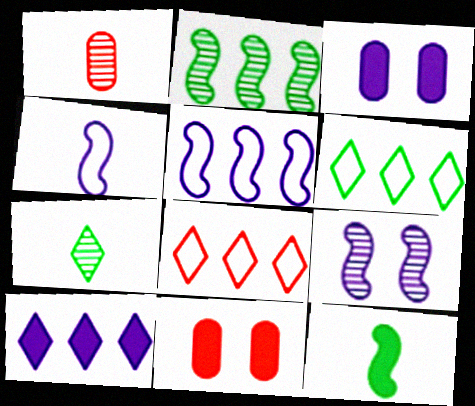[[5, 7, 11], 
[10, 11, 12]]